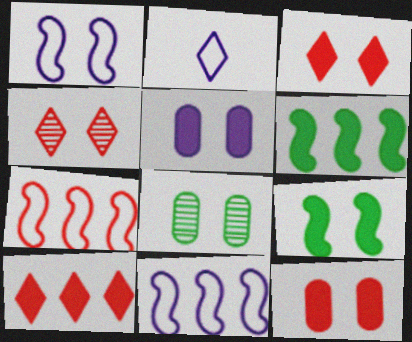[[1, 3, 8], 
[3, 5, 9]]